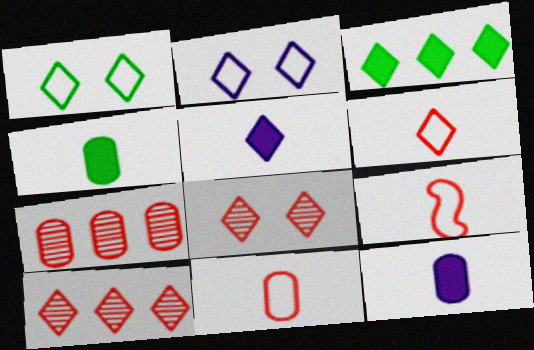[[1, 5, 10], 
[6, 9, 11]]